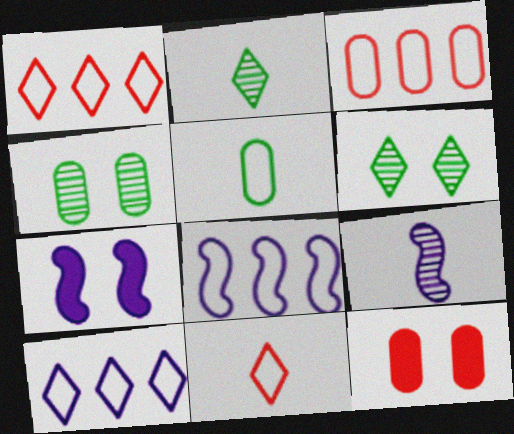[[2, 3, 7], 
[2, 8, 12], 
[7, 8, 9]]